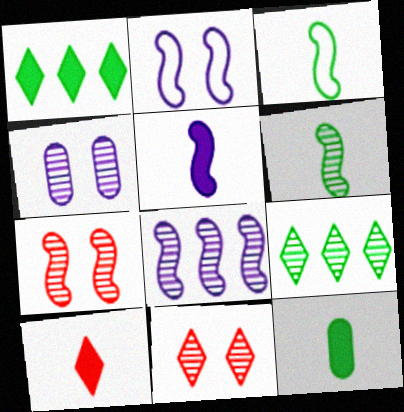[[2, 5, 8], 
[5, 10, 12], 
[6, 7, 8]]